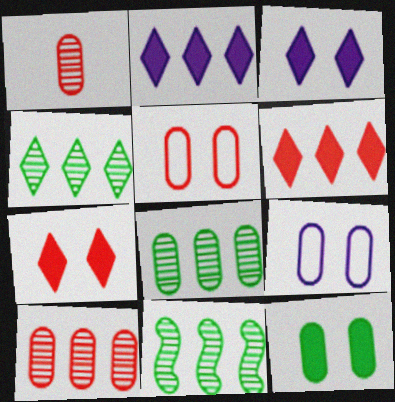[[4, 8, 11]]